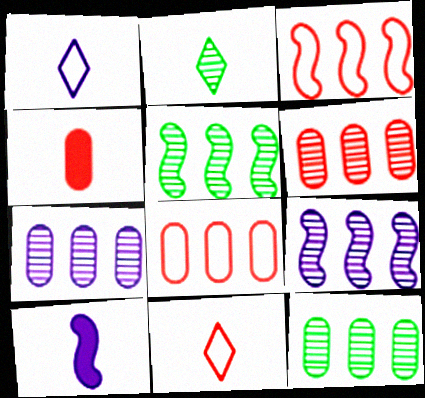[[6, 7, 12]]